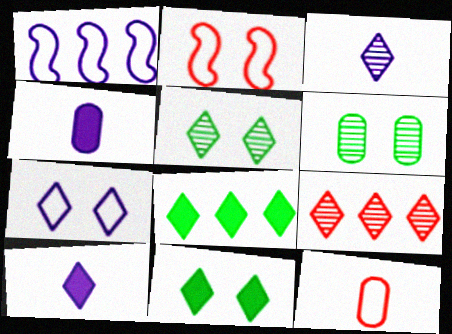[[3, 5, 9]]